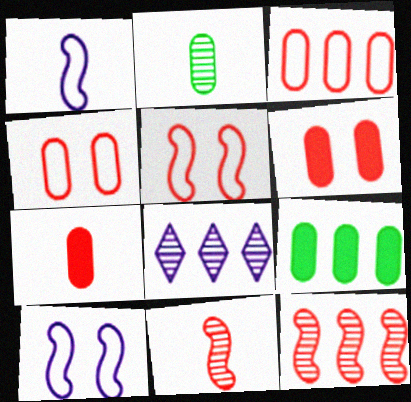[]